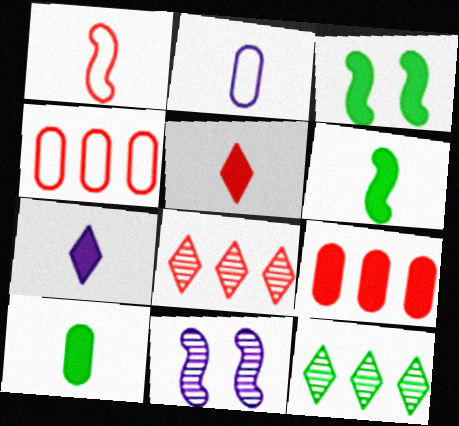[[2, 3, 8], 
[3, 7, 9]]